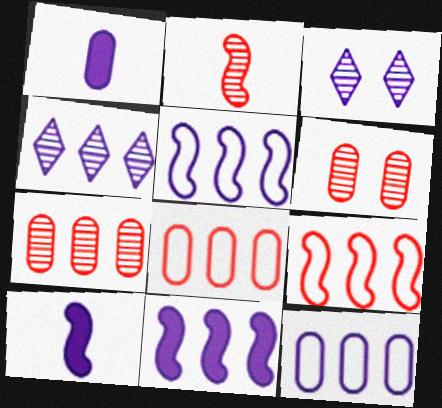[[1, 3, 5], 
[3, 10, 12], 
[4, 11, 12]]